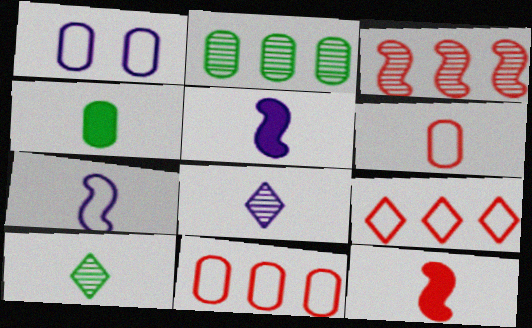[[5, 6, 10]]